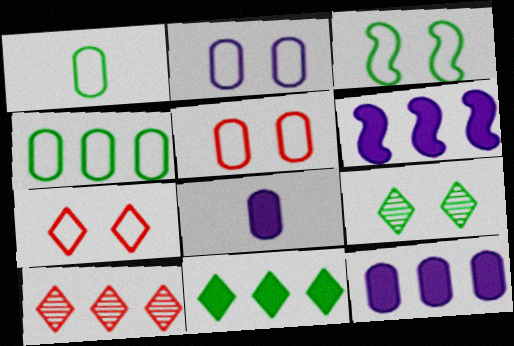[[2, 3, 7], 
[3, 8, 10], 
[4, 6, 10]]